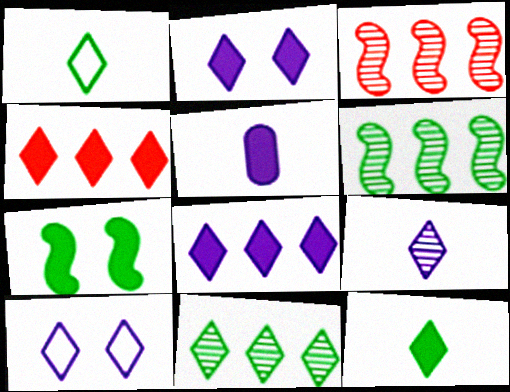[[2, 4, 12], 
[4, 5, 7], 
[8, 9, 10]]